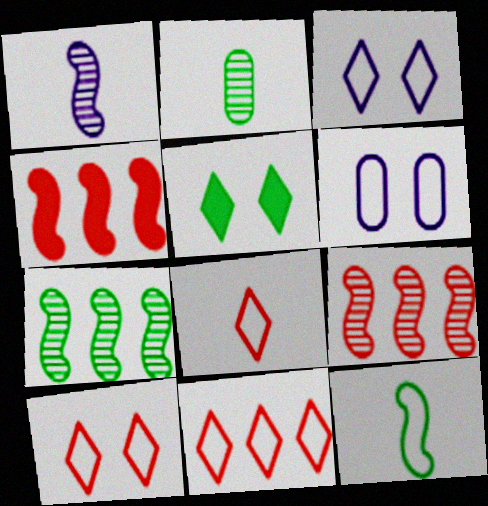[[2, 3, 4], 
[6, 11, 12], 
[8, 10, 11]]